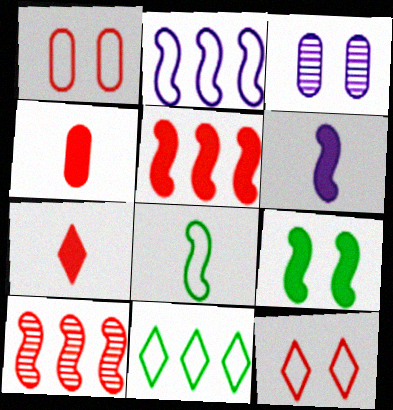[[1, 7, 10], 
[3, 9, 12], 
[4, 10, 12], 
[5, 6, 9]]